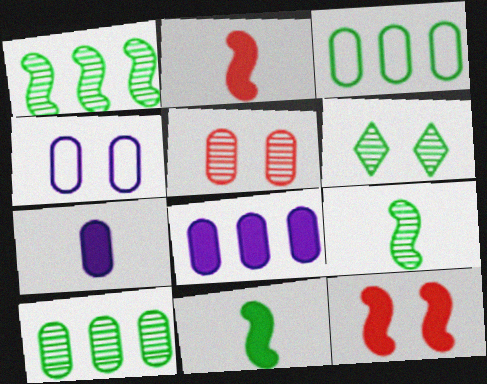[[3, 5, 7], 
[3, 6, 11], 
[4, 6, 12], 
[6, 9, 10]]